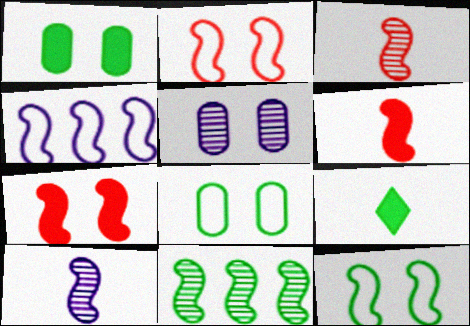[[8, 9, 11]]